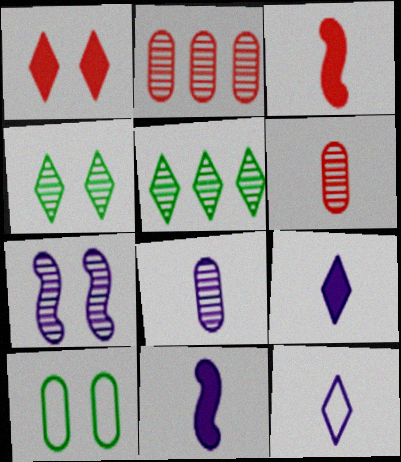[[1, 5, 12], 
[1, 7, 10], 
[5, 6, 7], 
[8, 11, 12]]